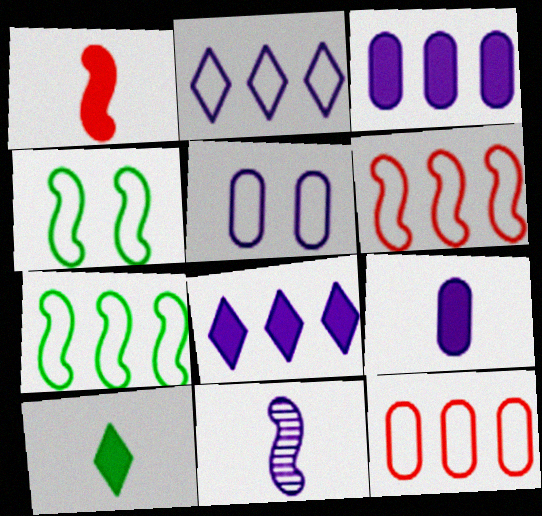[[1, 9, 10], 
[2, 7, 12], 
[5, 8, 11]]